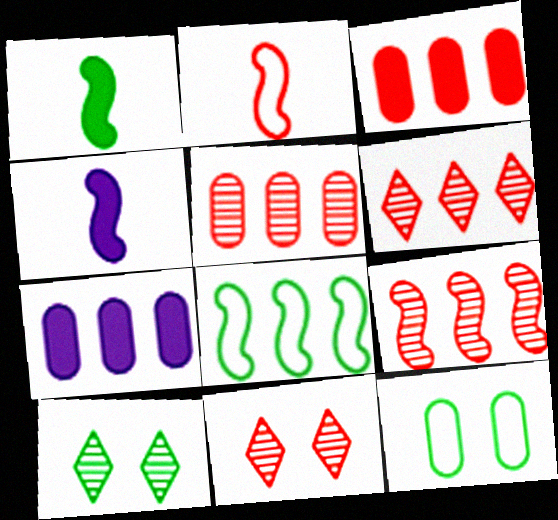[[2, 3, 11], 
[2, 7, 10], 
[4, 6, 12], 
[5, 6, 9], 
[6, 7, 8]]